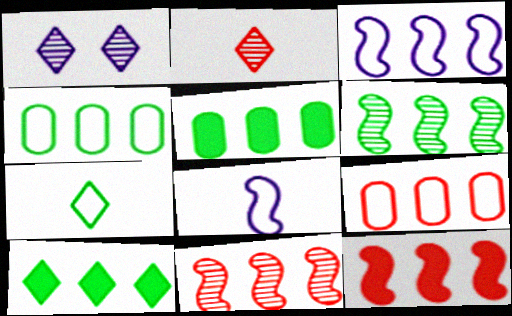[[3, 6, 12], 
[4, 6, 10]]